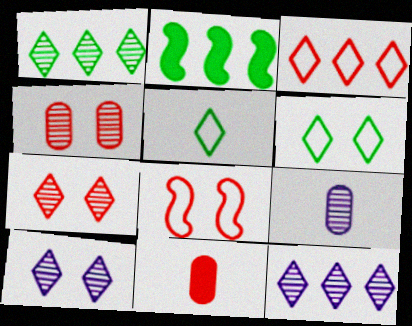[]